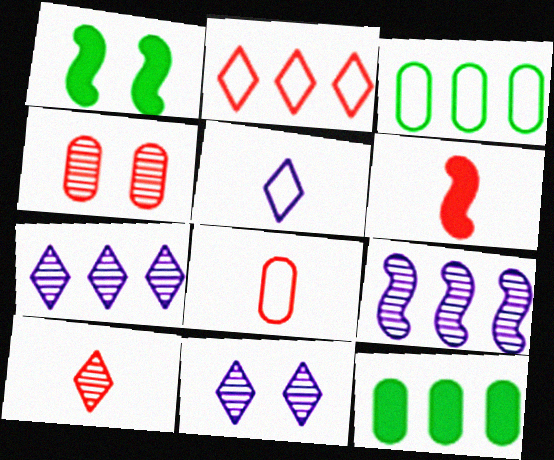[[1, 7, 8], 
[2, 4, 6], 
[2, 9, 12], 
[3, 6, 11], 
[6, 8, 10]]